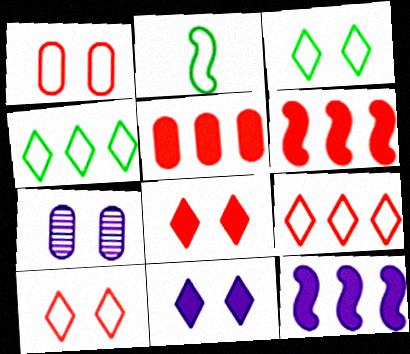[]